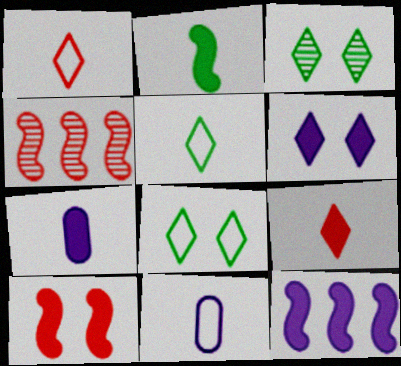[[2, 7, 9], 
[2, 10, 12], 
[4, 7, 8], 
[6, 7, 12]]